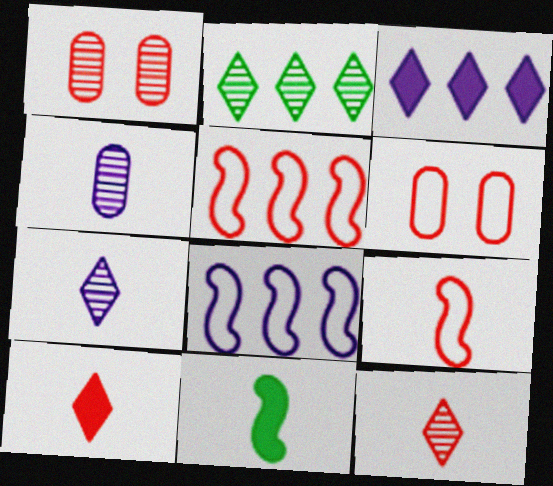[[1, 5, 10]]